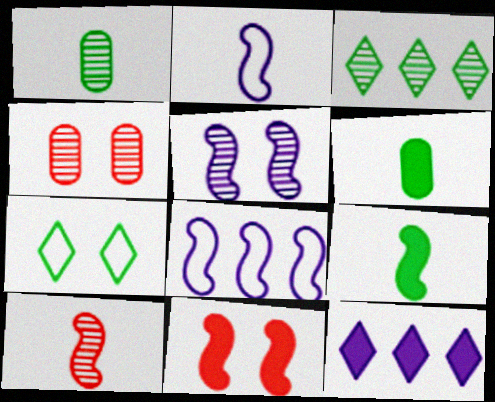[[2, 9, 10], 
[6, 11, 12]]